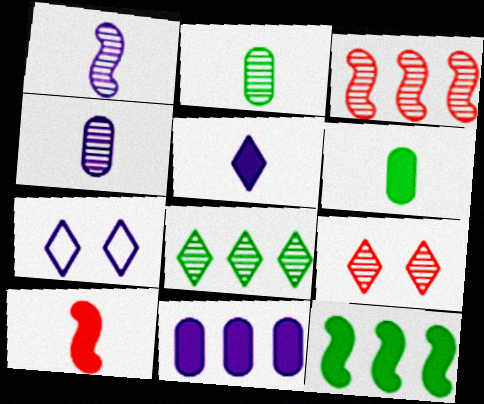[[1, 7, 11], 
[3, 6, 7], 
[5, 6, 10]]